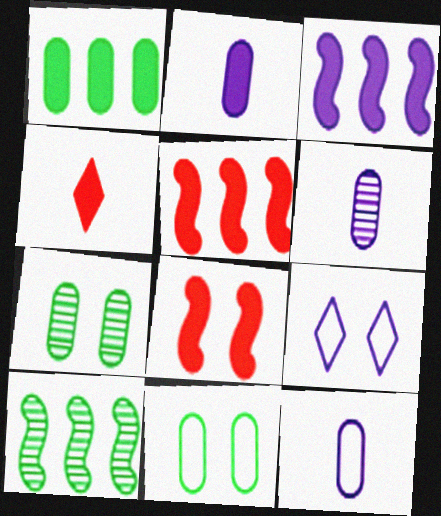[[2, 6, 12], 
[3, 6, 9], 
[7, 8, 9]]